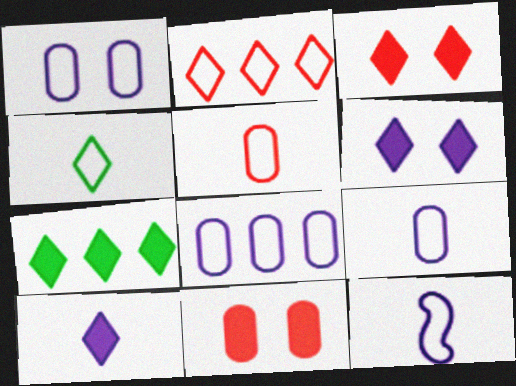[[1, 8, 9], 
[3, 7, 10], 
[4, 5, 12]]